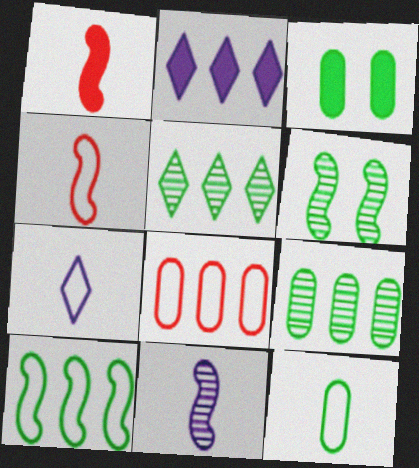[[1, 2, 3], 
[3, 9, 12], 
[4, 7, 12]]